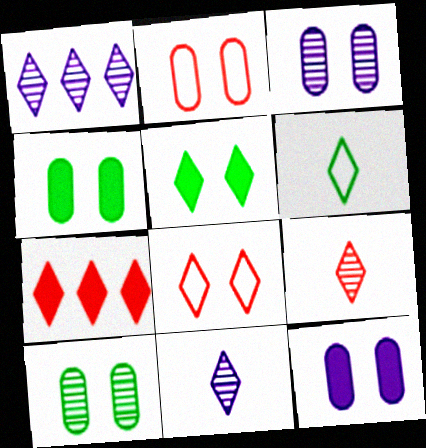[[2, 3, 4], 
[2, 10, 12], 
[7, 8, 9]]